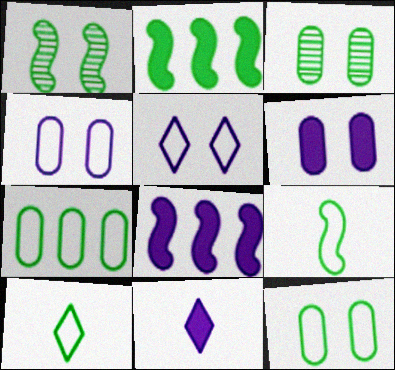[[1, 2, 9], 
[2, 3, 10], 
[6, 8, 11]]